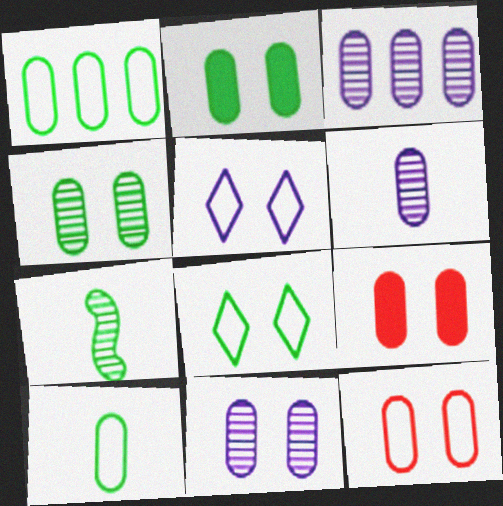[[1, 6, 9], 
[2, 11, 12], 
[3, 6, 11], 
[3, 9, 10]]